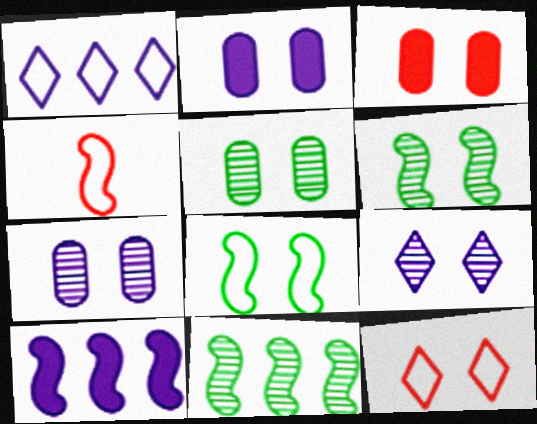[[2, 6, 12], 
[3, 8, 9], 
[4, 6, 10]]